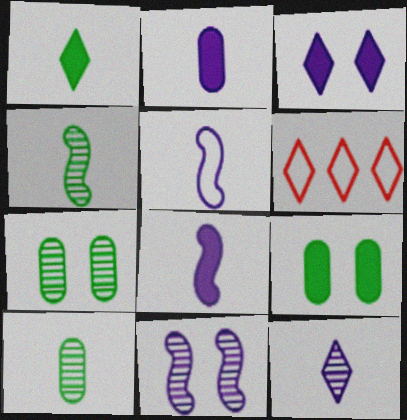[[2, 5, 12], 
[6, 7, 8]]